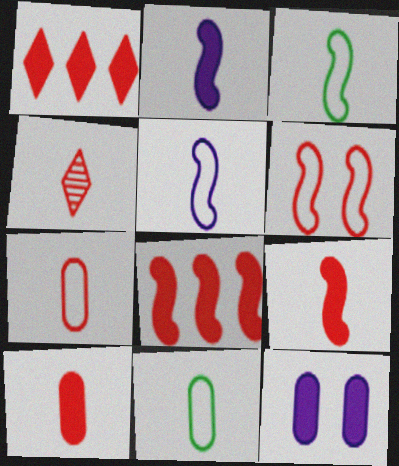[[2, 4, 11], 
[4, 7, 9]]